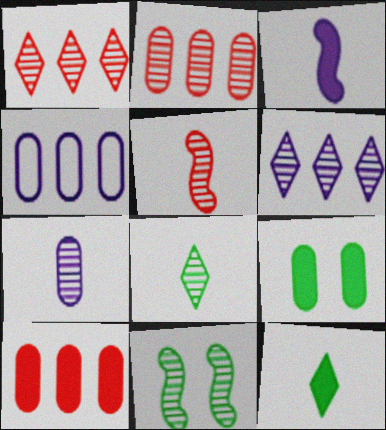[[1, 7, 11], 
[5, 7, 8]]